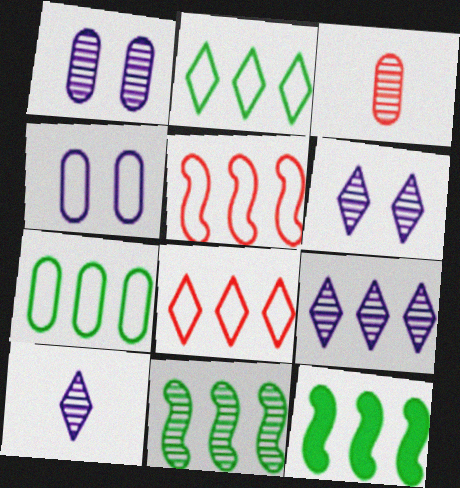[[3, 6, 11], 
[6, 9, 10]]